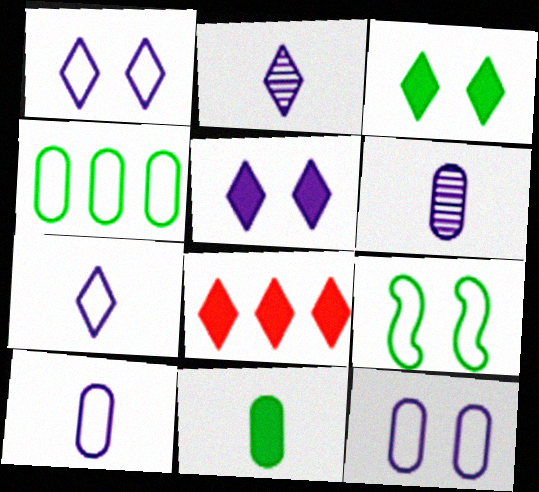[[6, 8, 9]]